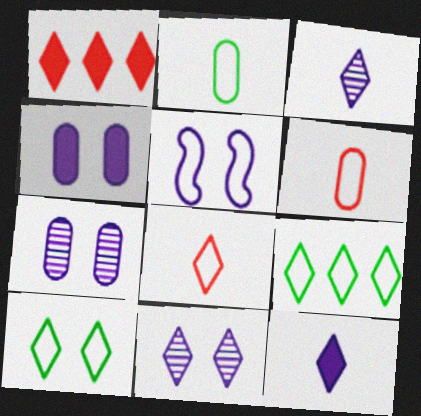[[1, 3, 10], 
[4, 5, 11], 
[5, 6, 9]]